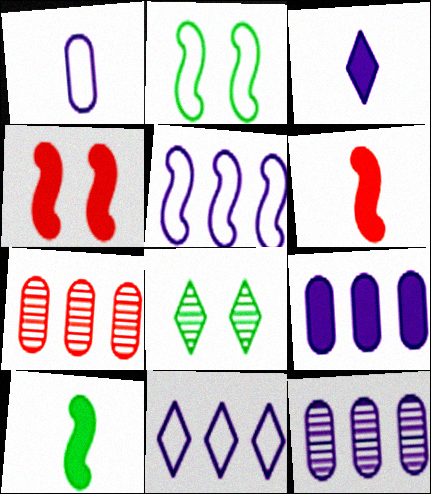[[2, 3, 7]]